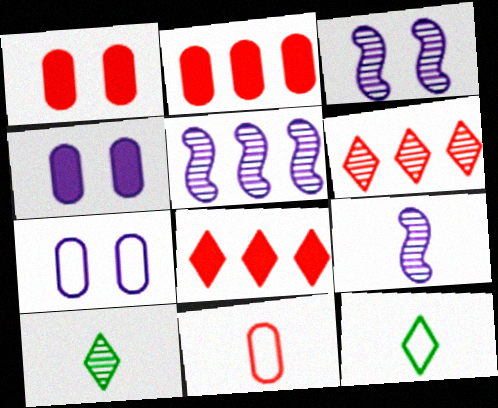[[1, 5, 12], 
[2, 3, 12], 
[3, 5, 9]]